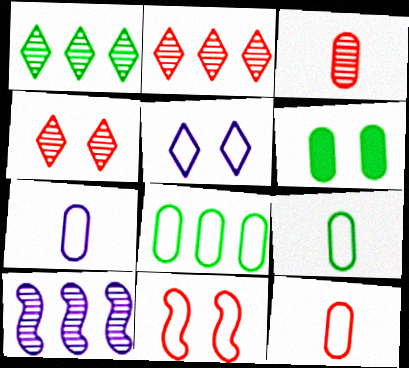[[7, 9, 12]]